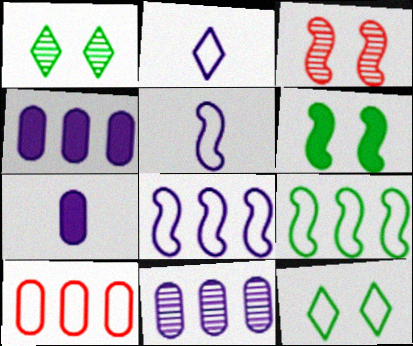[[5, 10, 12]]